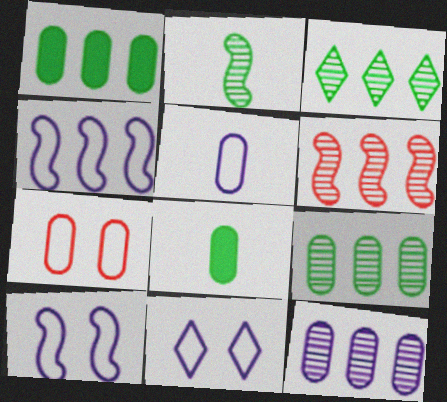[[3, 6, 12], 
[4, 5, 11], 
[6, 8, 11], 
[7, 8, 12]]